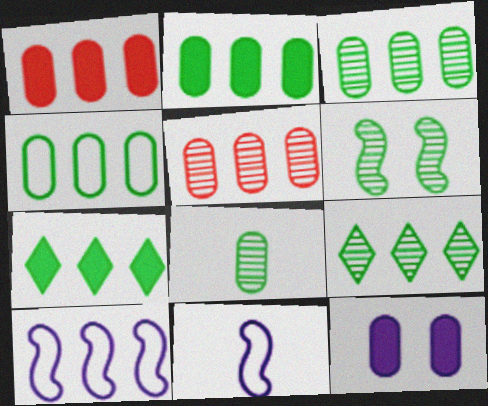[[1, 9, 10], 
[2, 3, 4], 
[5, 7, 10], 
[6, 8, 9]]